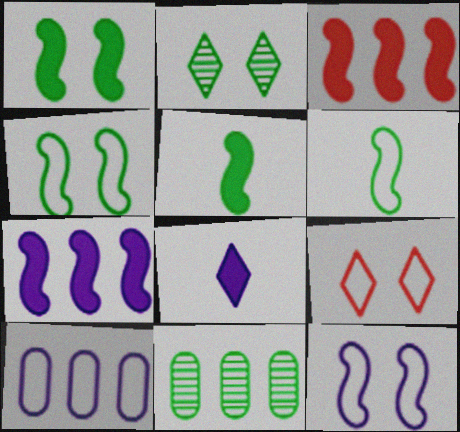[[6, 9, 10]]